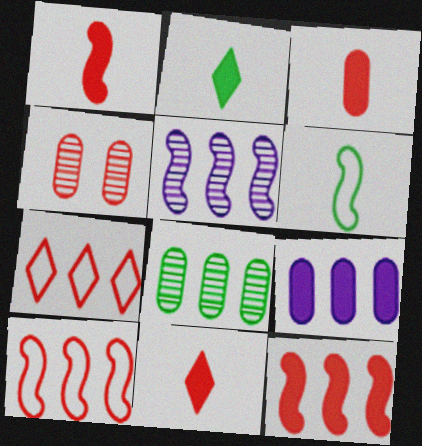[[1, 3, 11], 
[1, 4, 7], 
[4, 10, 11]]